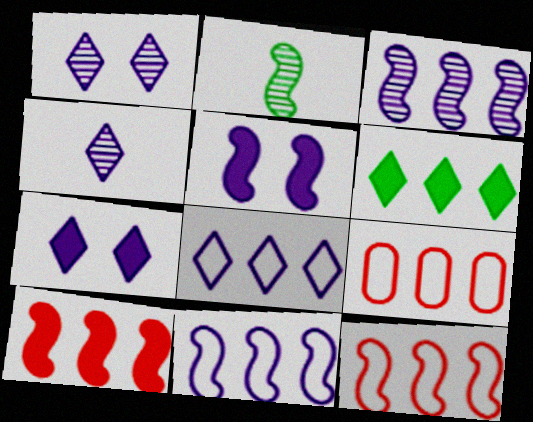[[2, 5, 12], 
[2, 7, 9], 
[3, 6, 9], 
[4, 7, 8]]